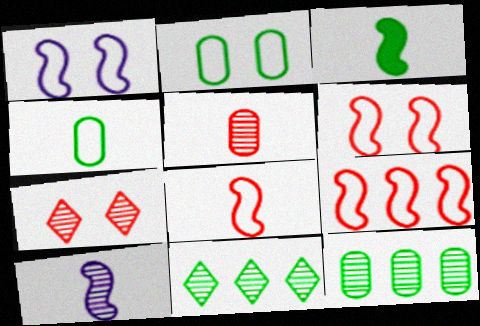[[2, 3, 11], 
[3, 8, 10], 
[6, 8, 9], 
[7, 10, 12]]